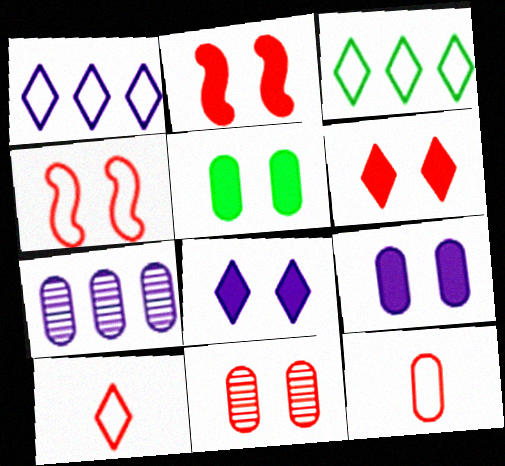[[2, 5, 8], 
[4, 6, 11], 
[5, 7, 12]]